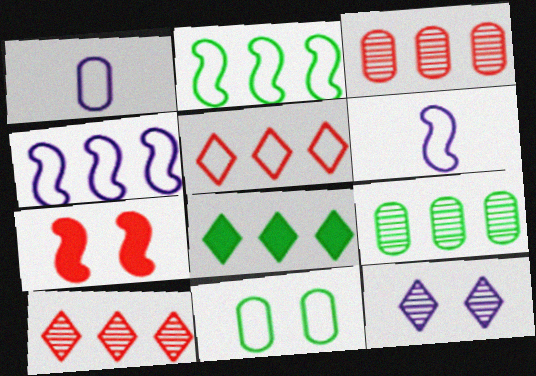[[2, 8, 9], 
[3, 4, 8], 
[5, 6, 11], 
[7, 11, 12]]